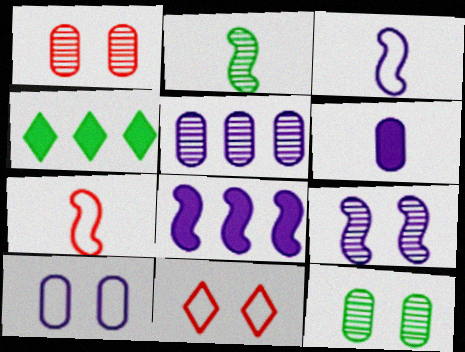[[1, 3, 4], 
[3, 8, 9], 
[5, 6, 10]]